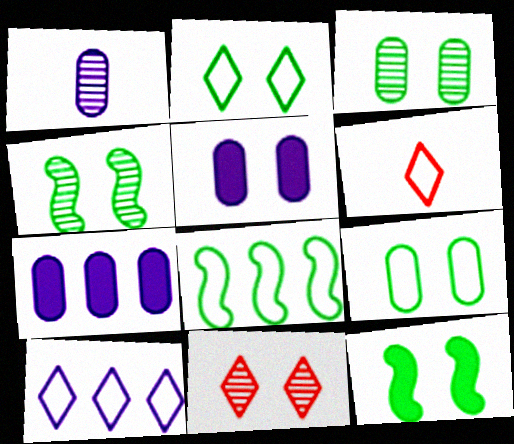[[2, 3, 12], 
[2, 6, 10], 
[4, 6, 7]]